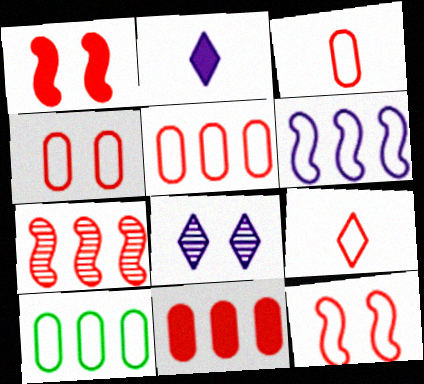[[3, 4, 5], 
[5, 9, 12]]